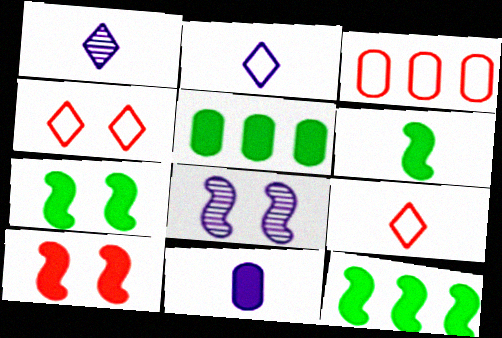[[1, 3, 7], 
[5, 8, 9], 
[6, 7, 12]]